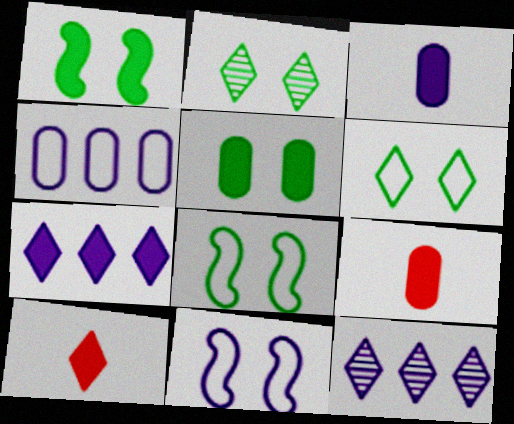[[1, 7, 9], 
[2, 5, 8], 
[3, 11, 12], 
[6, 10, 12], 
[8, 9, 12]]